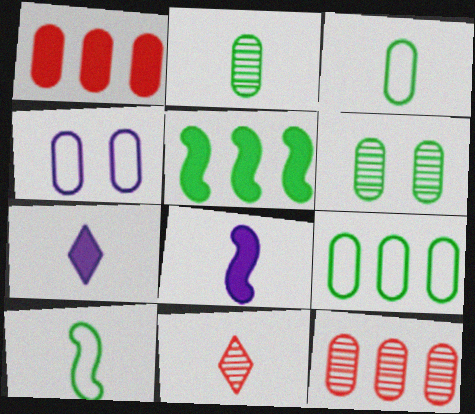[[1, 2, 4], 
[3, 8, 11], 
[4, 5, 11]]